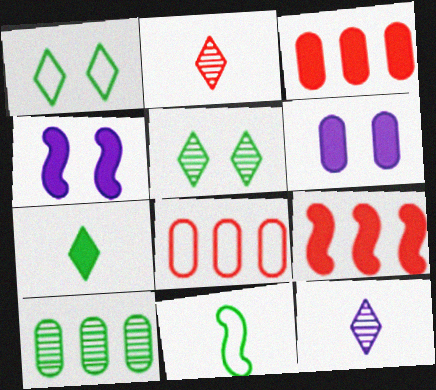[[3, 4, 7], 
[6, 7, 9]]